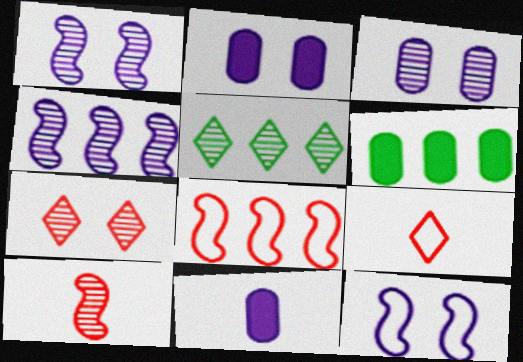[[1, 6, 9], 
[3, 5, 10]]